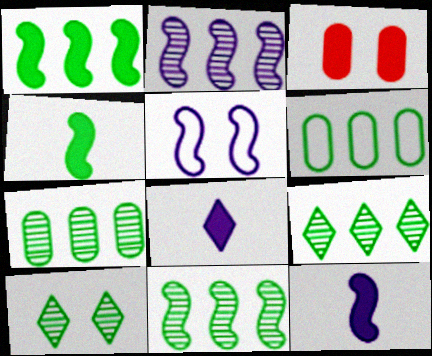[[1, 3, 8], 
[1, 6, 9], 
[2, 5, 12], 
[3, 5, 10], 
[4, 6, 10], 
[7, 9, 11]]